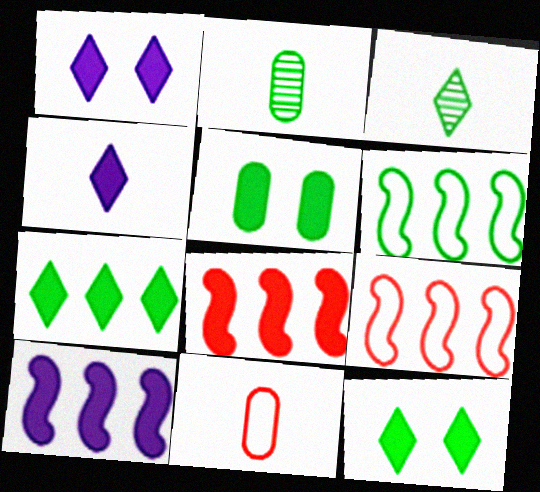[[1, 2, 9], 
[2, 6, 12], 
[3, 5, 6], 
[4, 5, 8]]